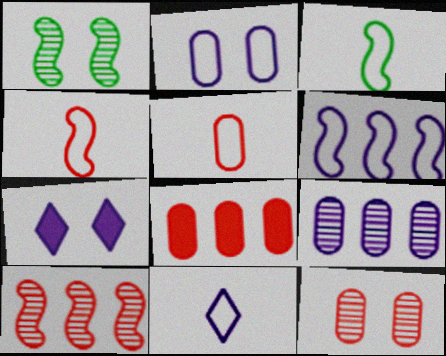[[1, 8, 11], 
[2, 6, 11], 
[3, 5, 11], 
[5, 8, 12]]